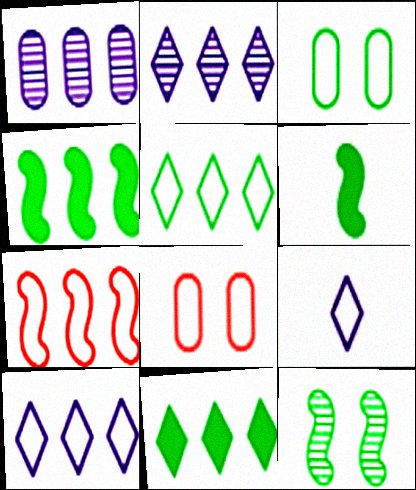[[1, 7, 11], 
[2, 6, 8], 
[3, 7, 9]]